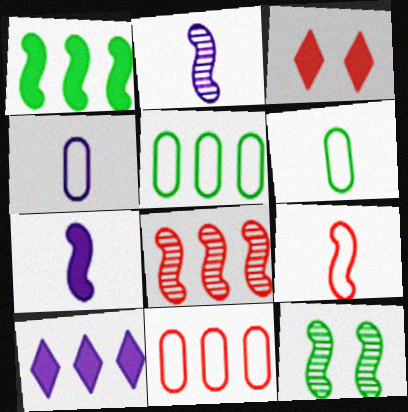[[2, 3, 5], 
[2, 8, 12], 
[5, 8, 10]]